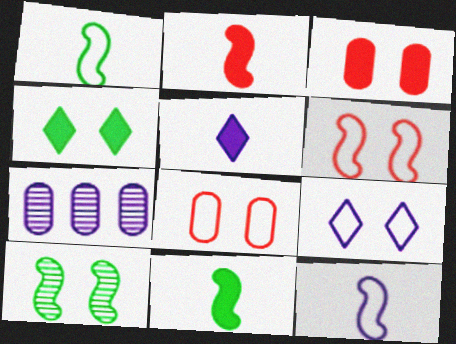[[3, 9, 10]]